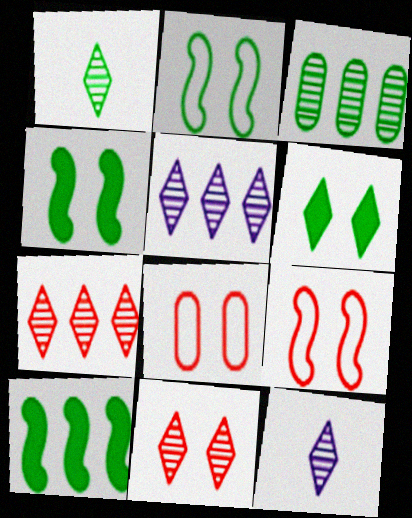[[1, 5, 11], 
[8, 10, 12]]